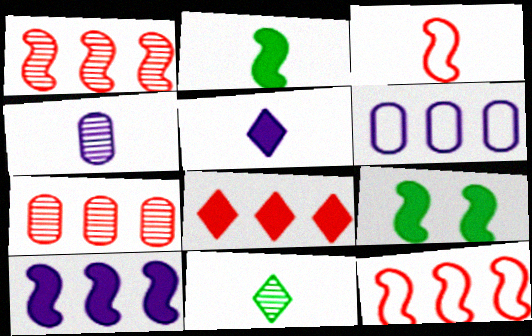[[7, 8, 12]]